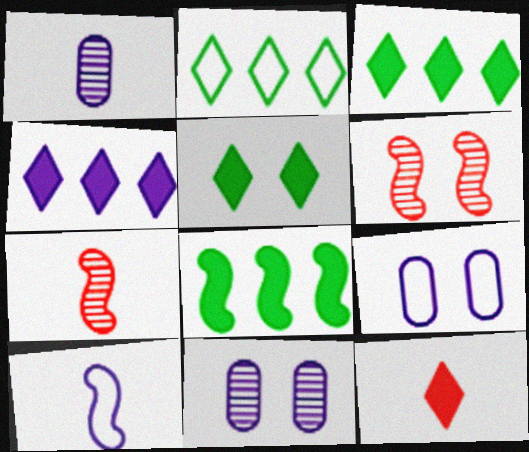[[3, 7, 9], 
[4, 5, 12], 
[4, 10, 11], 
[5, 6, 9], 
[6, 8, 10]]